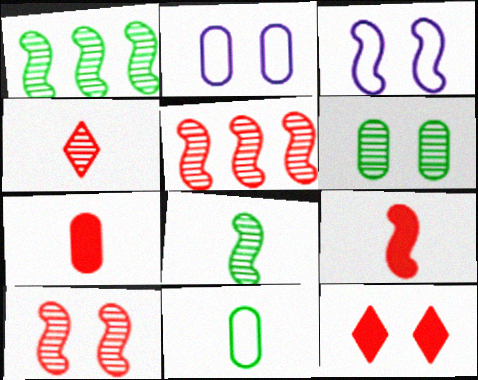[[1, 3, 9], 
[3, 6, 12]]